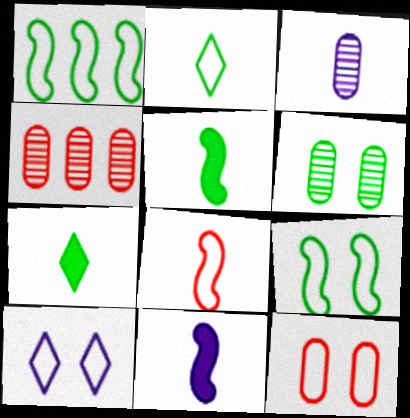[[1, 6, 7], 
[3, 4, 6], 
[3, 7, 8], 
[4, 5, 10], 
[9, 10, 12]]